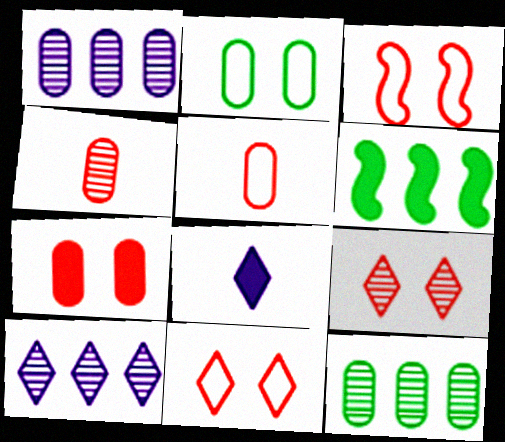[[3, 7, 9], 
[3, 8, 12], 
[6, 7, 8]]